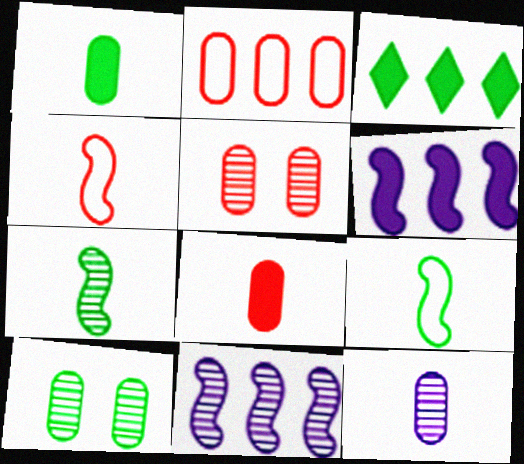[[2, 3, 11], 
[2, 5, 8], 
[3, 9, 10]]